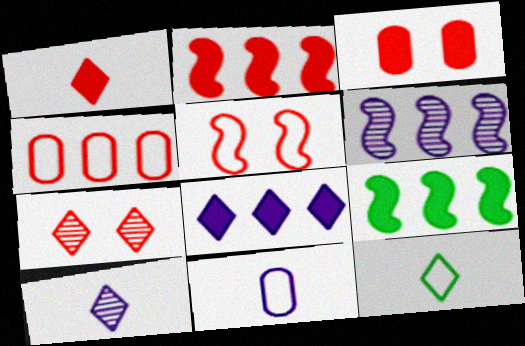[[1, 2, 3], 
[1, 10, 12], 
[3, 5, 7], 
[3, 6, 12], 
[7, 8, 12], 
[7, 9, 11]]